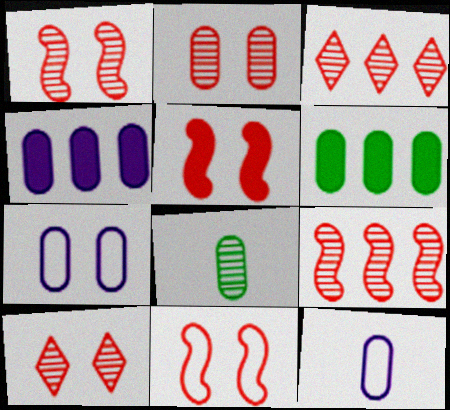[[1, 2, 10], 
[1, 5, 11], 
[2, 6, 12]]